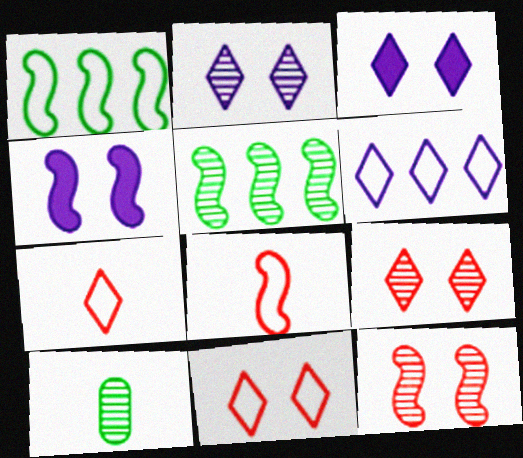[[4, 5, 8]]